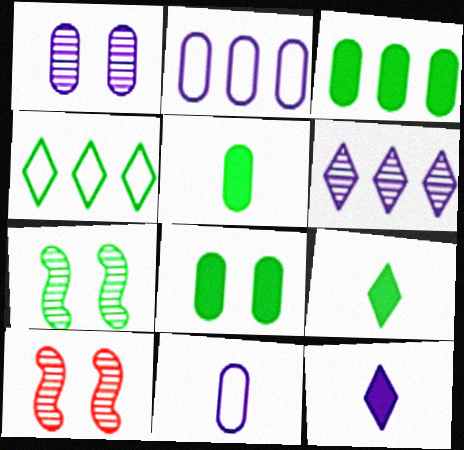[[2, 9, 10], 
[3, 5, 8], 
[4, 5, 7]]